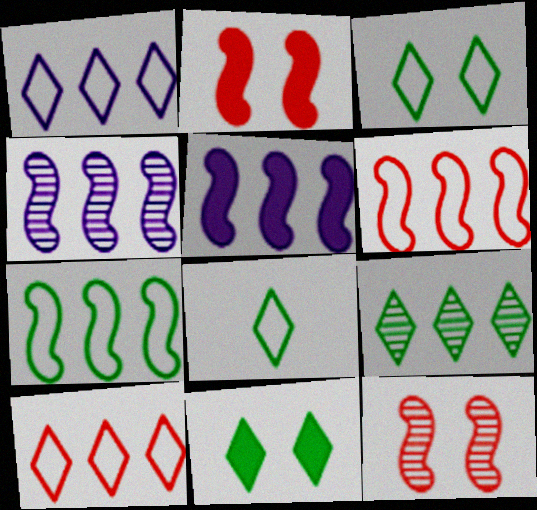[[8, 9, 11]]